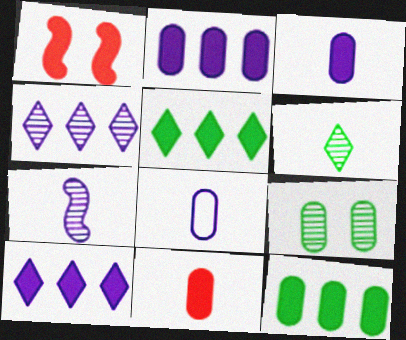[[1, 3, 5]]